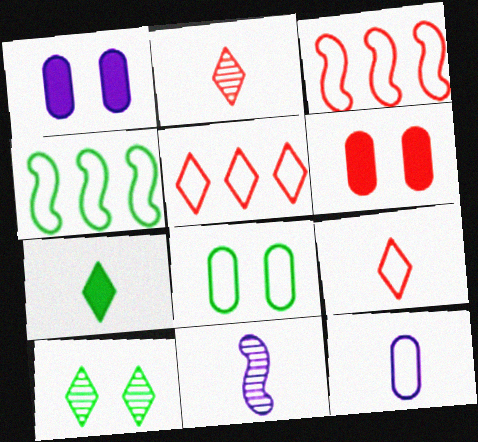[[1, 2, 4], 
[2, 3, 6]]